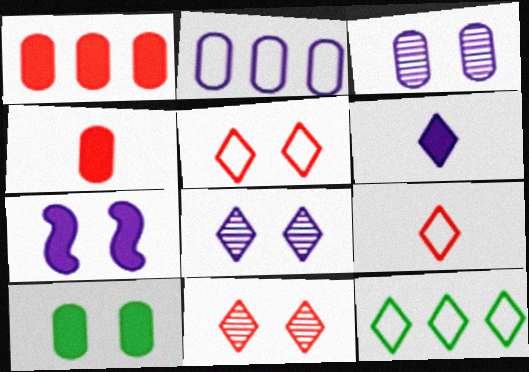[[6, 11, 12]]